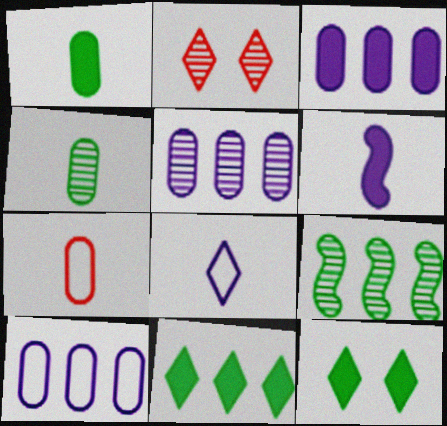[[2, 8, 11], 
[3, 5, 10]]